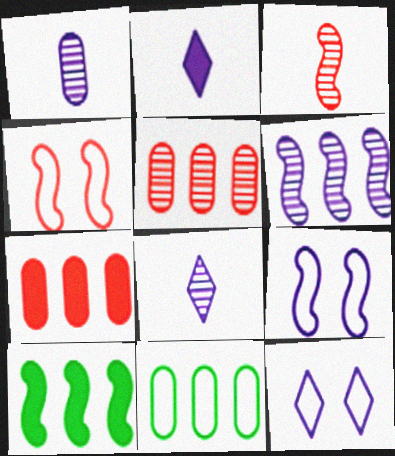[[3, 9, 10]]